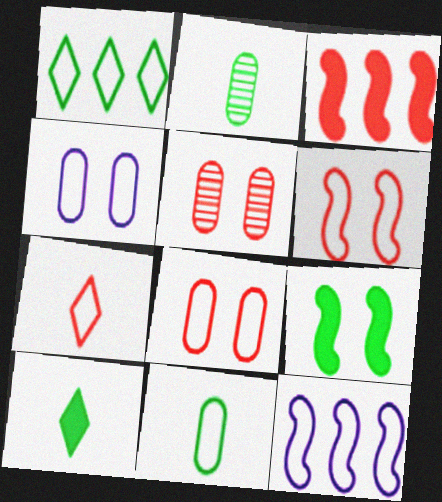[[1, 2, 9], 
[3, 5, 7], 
[5, 10, 12]]